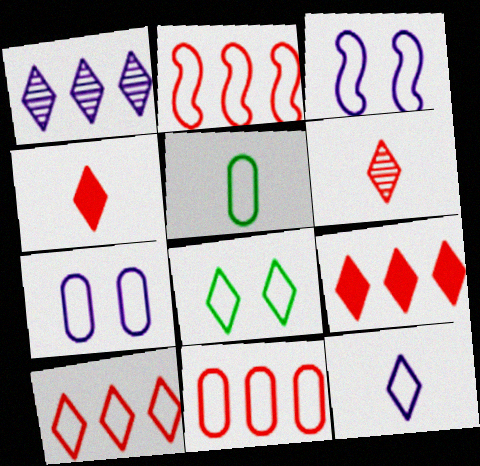[[1, 4, 8], 
[2, 10, 11], 
[3, 5, 10], 
[5, 7, 11], 
[8, 10, 12]]